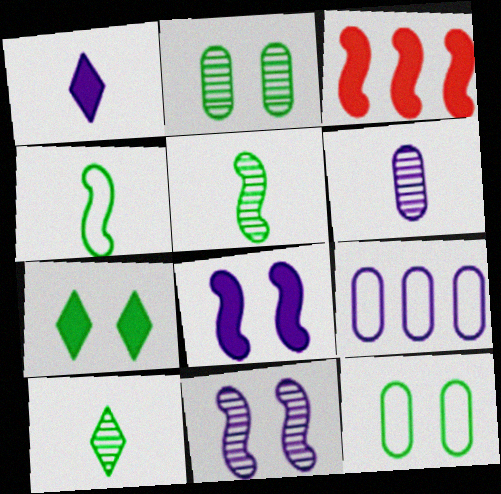[[1, 9, 11], 
[3, 4, 11]]